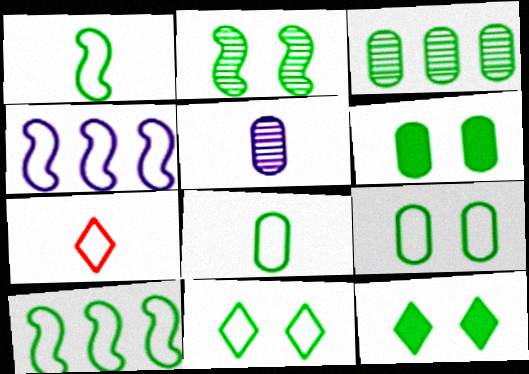[[1, 3, 12], 
[2, 6, 11], 
[2, 9, 12], 
[3, 6, 8], 
[4, 7, 9], 
[8, 10, 11]]